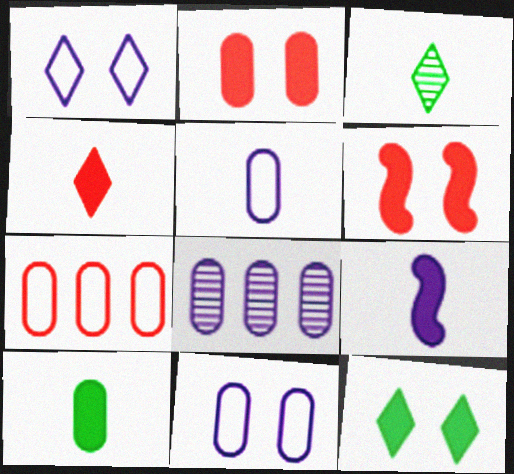[[1, 8, 9], 
[4, 9, 10]]